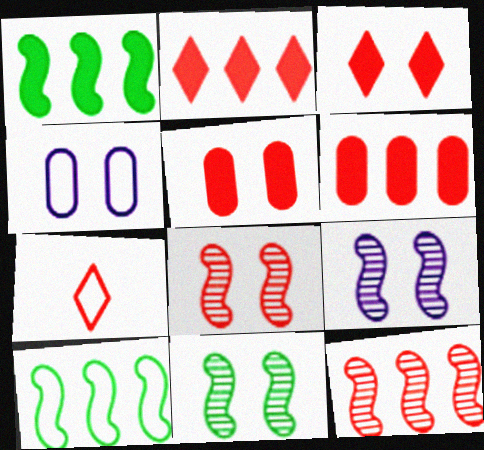[[3, 4, 11], 
[4, 7, 10], 
[5, 7, 12], 
[6, 7, 8], 
[8, 9, 11]]